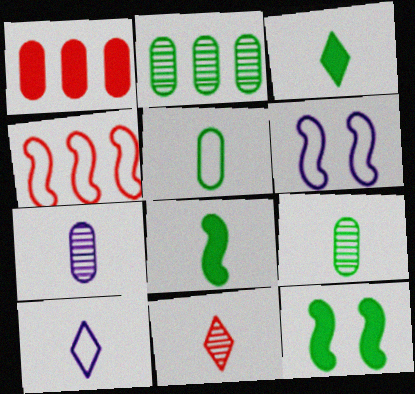[[3, 10, 11]]